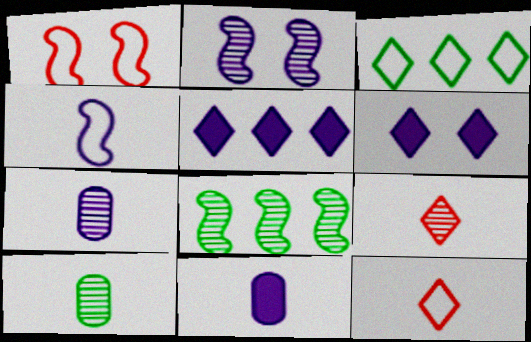[[1, 5, 10], 
[3, 6, 9]]